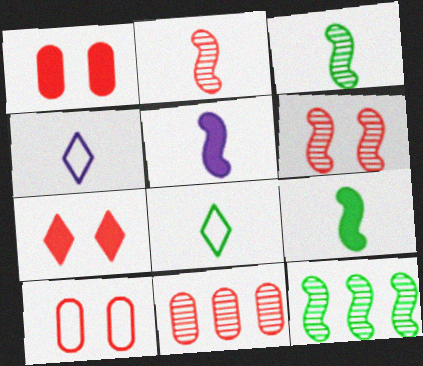[[1, 4, 12], 
[6, 7, 10]]